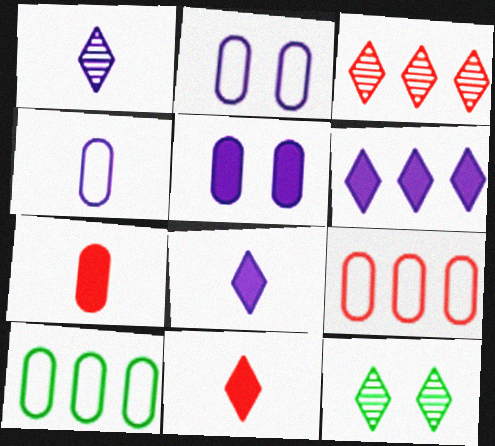[[1, 3, 12]]